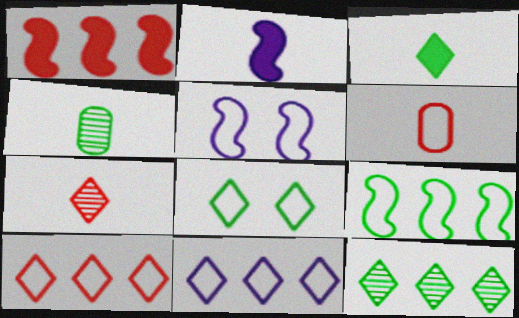[[3, 8, 12]]